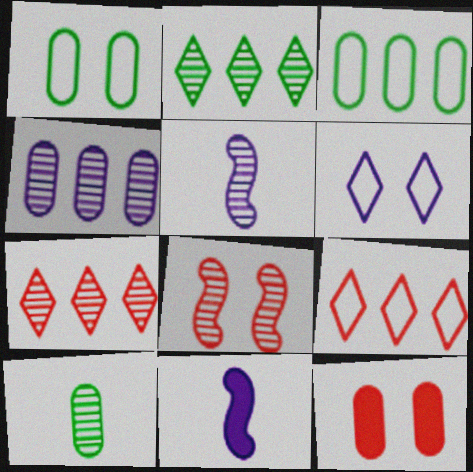[[1, 7, 11], 
[4, 6, 11]]